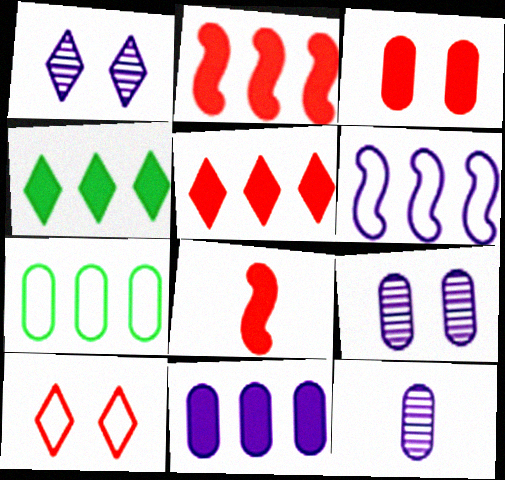[[1, 7, 8], 
[2, 4, 11], 
[3, 5, 8], 
[3, 7, 12]]